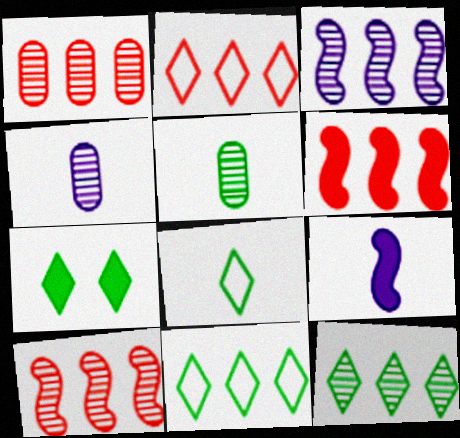[[1, 2, 6], 
[1, 3, 12], 
[7, 8, 12]]